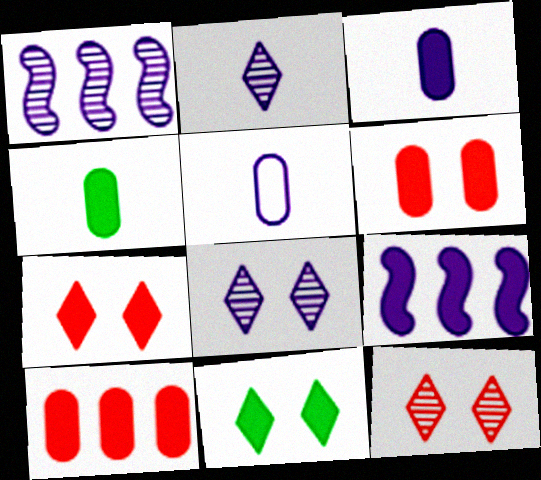[[4, 7, 9], 
[5, 8, 9]]